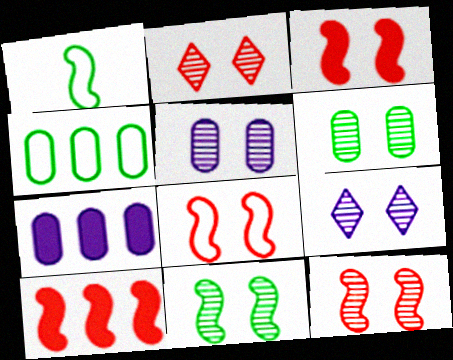[[1, 2, 7], 
[2, 5, 11], 
[3, 8, 12], 
[6, 9, 12]]